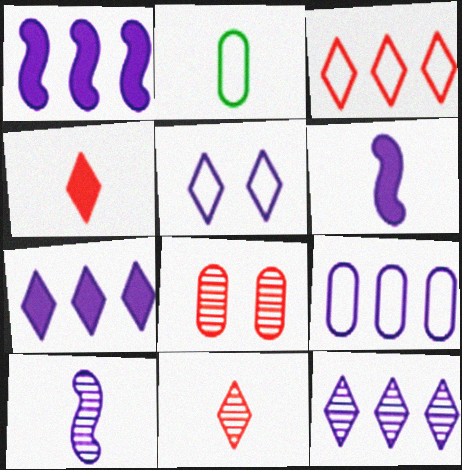[[1, 9, 12], 
[2, 4, 10], 
[2, 6, 11]]